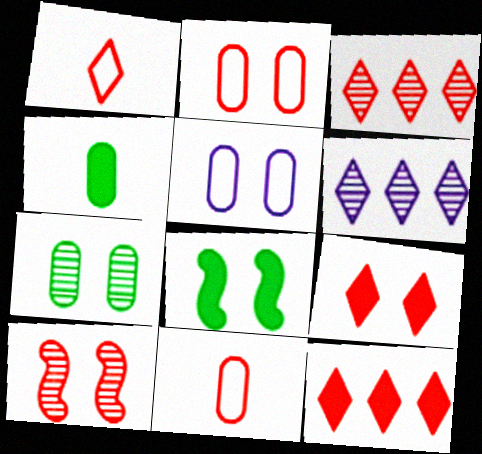[[1, 3, 9], 
[2, 9, 10], 
[6, 8, 11], 
[10, 11, 12]]